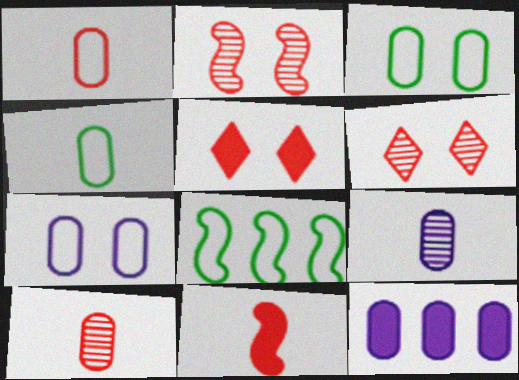[[3, 10, 12], 
[5, 8, 9], 
[7, 9, 12]]